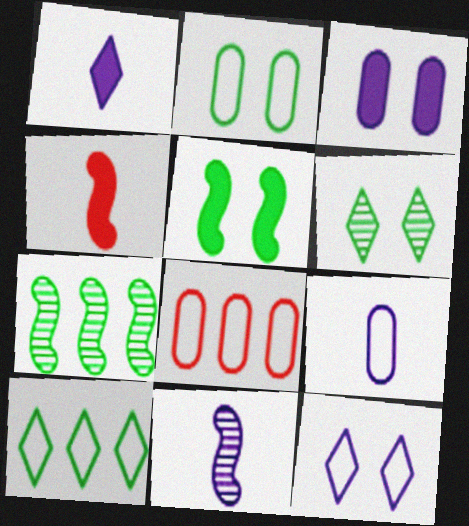[[1, 9, 11], 
[2, 5, 6], 
[2, 8, 9]]